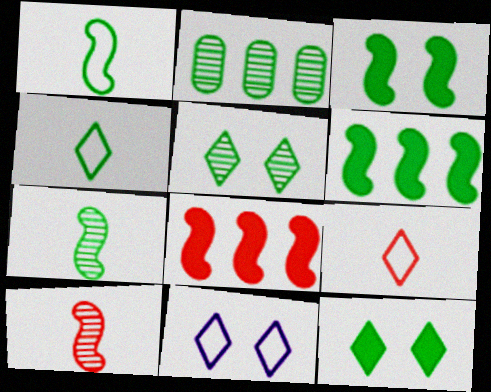[[1, 2, 12], 
[2, 3, 4], 
[2, 5, 7]]